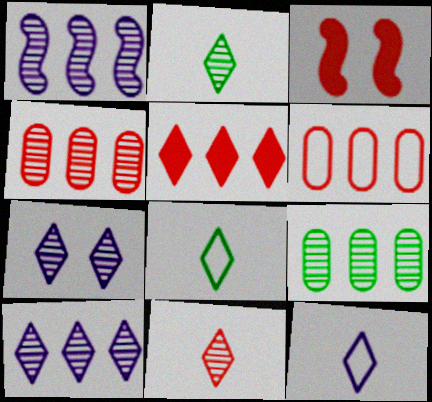[[3, 6, 11], 
[3, 9, 12], 
[5, 7, 8]]